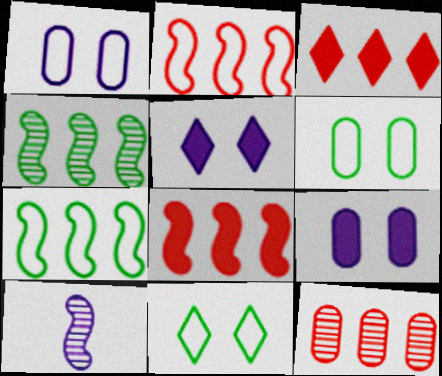[[2, 3, 12], 
[3, 6, 10]]